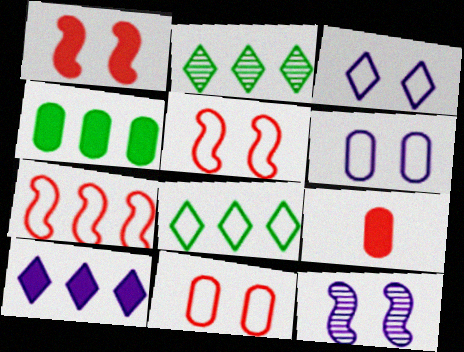[[8, 9, 12]]